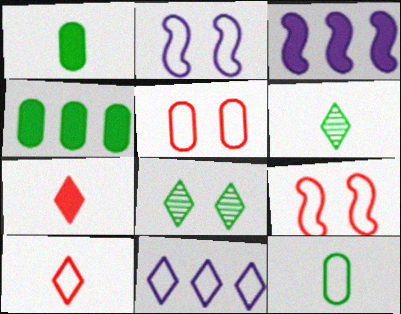[[3, 5, 6], 
[7, 8, 11], 
[9, 11, 12]]